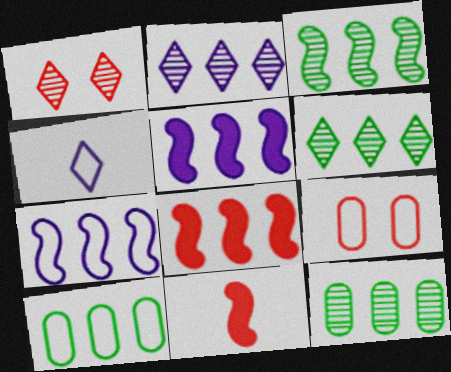[[2, 8, 10], 
[3, 6, 12], 
[3, 7, 8]]